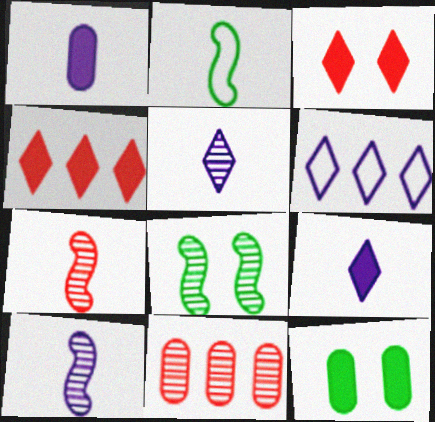[[5, 8, 11], 
[6, 7, 12]]